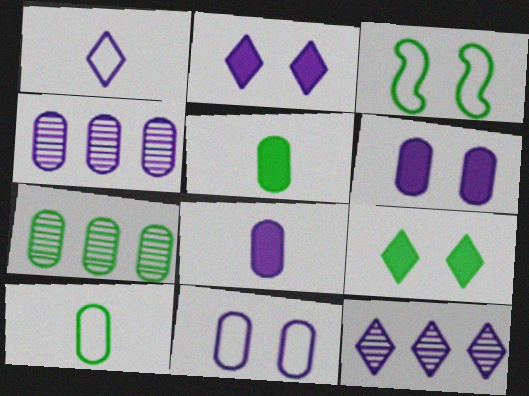[[1, 2, 12], 
[4, 8, 11]]